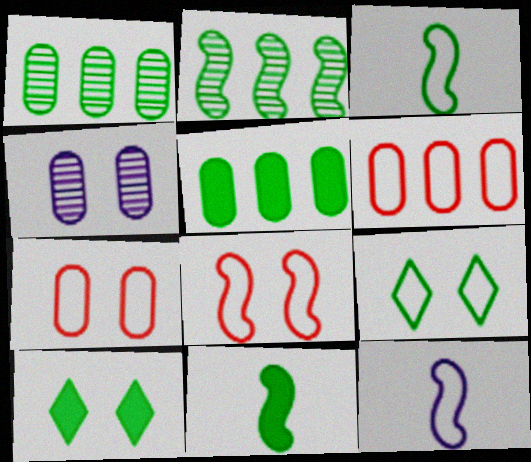[[1, 3, 10], 
[1, 9, 11], 
[4, 8, 10], 
[5, 10, 11], 
[6, 9, 12]]